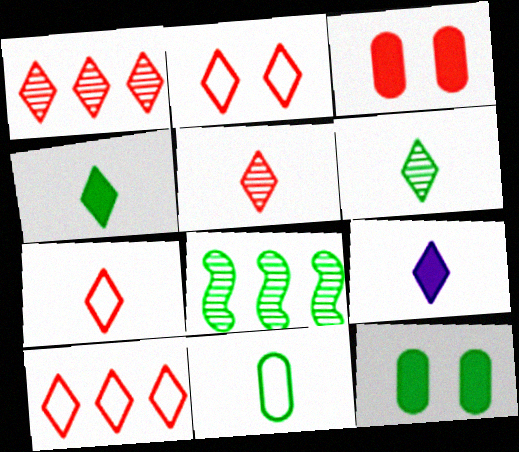[[2, 7, 10], 
[6, 7, 9]]